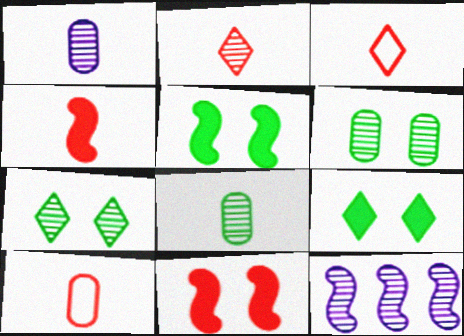[[2, 4, 10], 
[2, 6, 12], 
[9, 10, 12]]